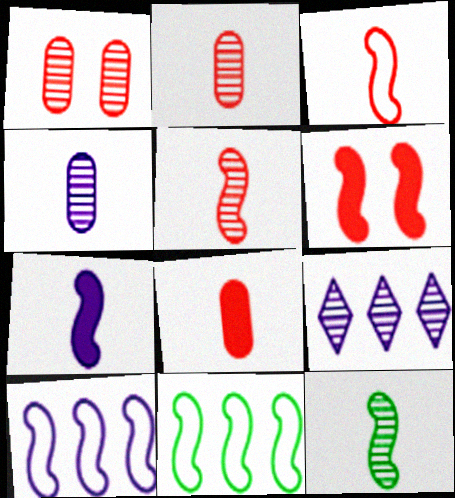[[1, 9, 12], 
[3, 7, 12], 
[6, 10, 12]]